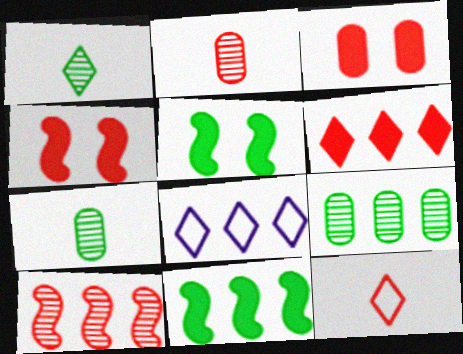[[2, 5, 8], 
[3, 10, 12], 
[4, 7, 8]]